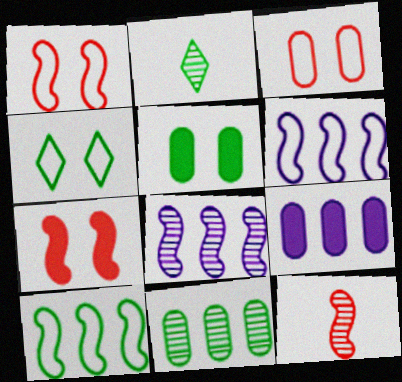[[1, 2, 9], 
[2, 5, 10], 
[4, 9, 12]]